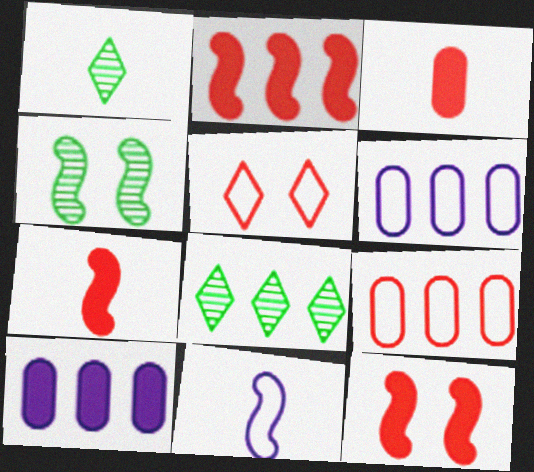[[1, 3, 11], 
[1, 6, 12], 
[2, 4, 11], 
[2, 6, 8], 
[2, 7, 12]]